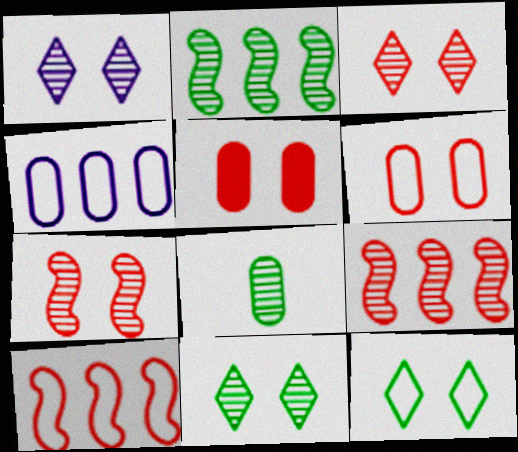[[1, 3, 11], 
[1, 8, 9], 
[2, 8, 11], 
[4, 5, 8]]